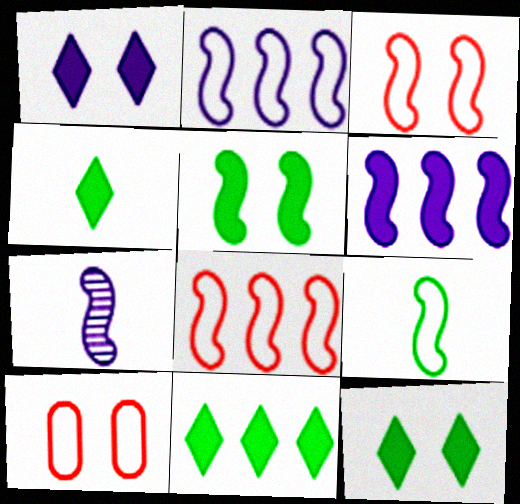[[2, 3, 9], 
[4, 11, 12], 
[5, 7, 8], 
[7, 10, 11]]